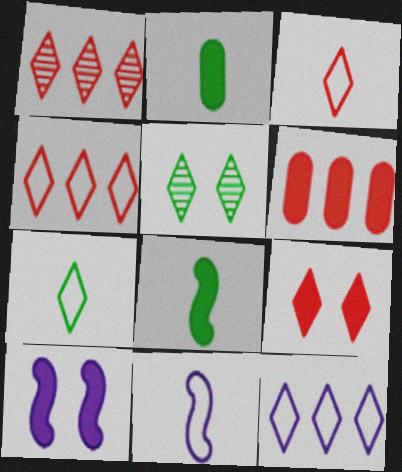[[1, 3, 9], 
[5, 6, 11]]